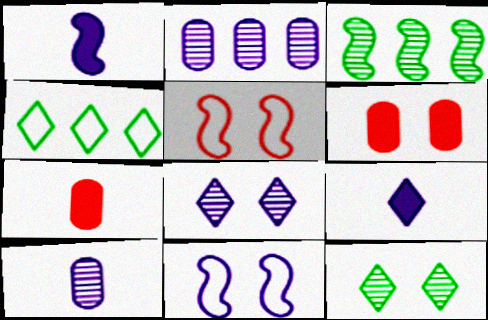[[1, 3, 5], 
[2, 9, 11], 
[6, 11, 12]]